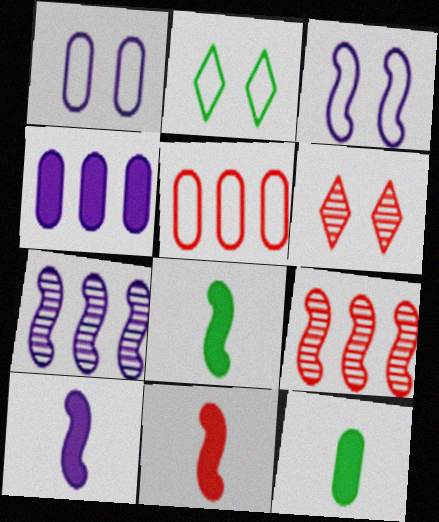[[3, 7, 10], 
[3, 8, 9], 
[5, 6, 11], 
[8, 10, 11]]